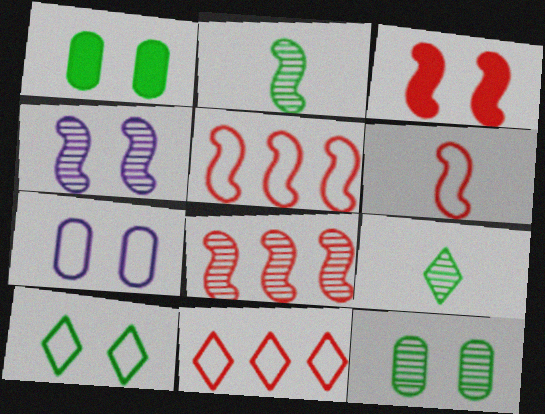[[2, 4, 8], 
[3, 6, 8]]